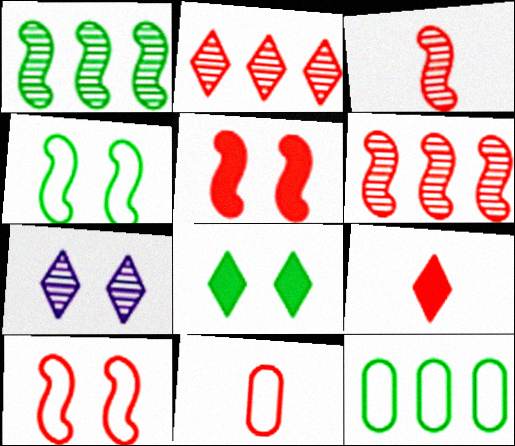[[2, 5, 11], 
[3, 9, 11]]